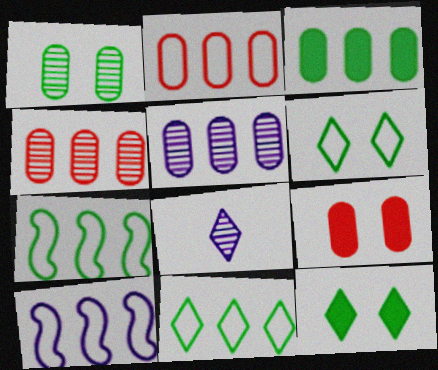[[2, 3, 5], 
[2, 10, 11], 
[7, 8, 9]]